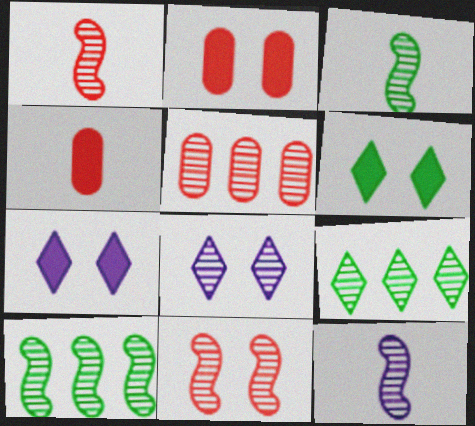[[1, 3, 12], 
[3, 5, 8], 
[10, 11, 12]]